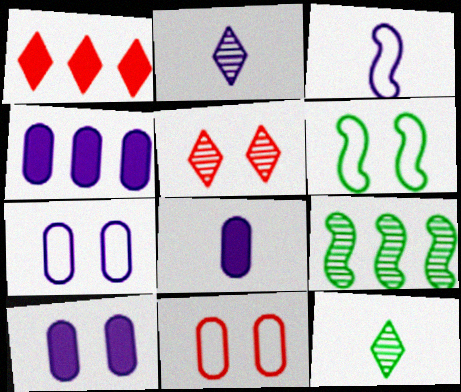[[2, 3, 8], 
[4, 8, 10], 
[5, 6, 10]]